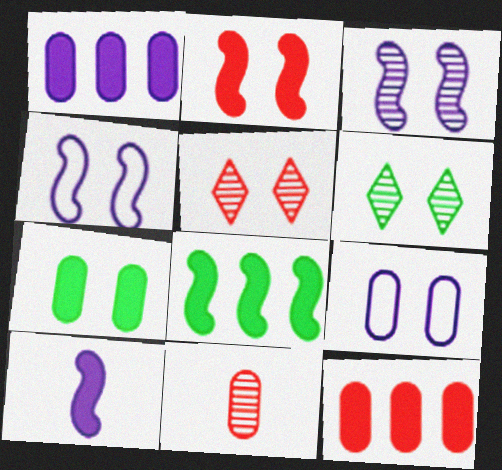[[2, 6, 9], 
[2, 8, 10], 
[4, 5, 7]]